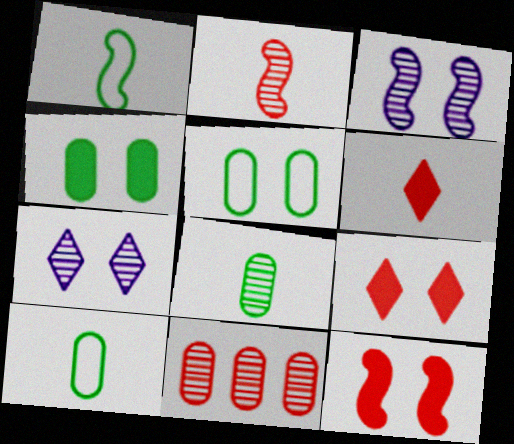[[3, 5, 9], 
[5, 7, 12]]